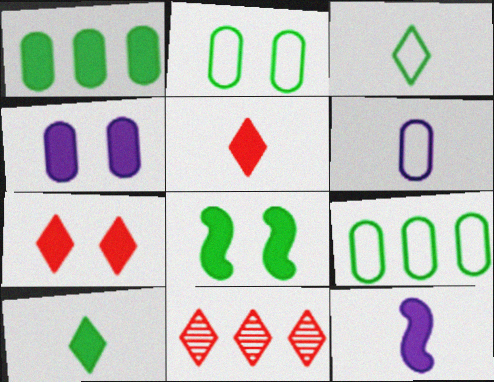[[1, 7, 12], 
[1, 8, 10], 
[2, 11, 12], 
[4, 7, 8], 
[6, 8, 11]]